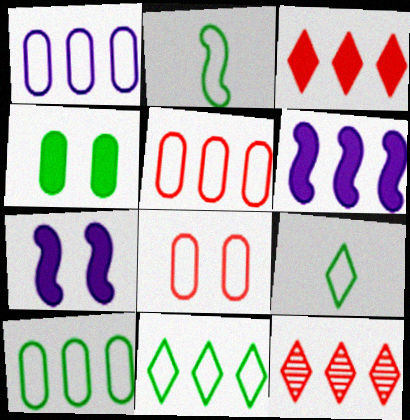[[1, 5, 10], 
[6, 10, 12]]